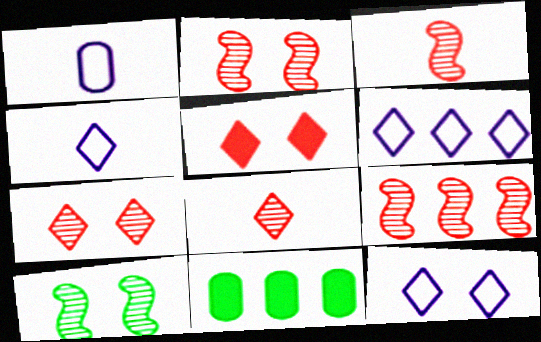[[2, 3, 9], 
[2, 4, 11], 
[3, 11, 12], 
[4, 6, 12], 
[6, 9, 11]]